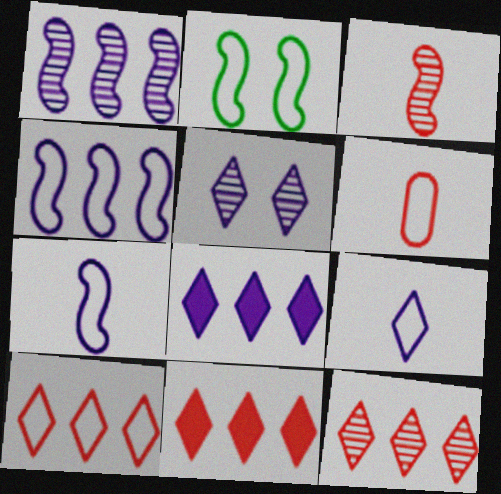[[5, 8, 9], 
[10, 11, 12]]